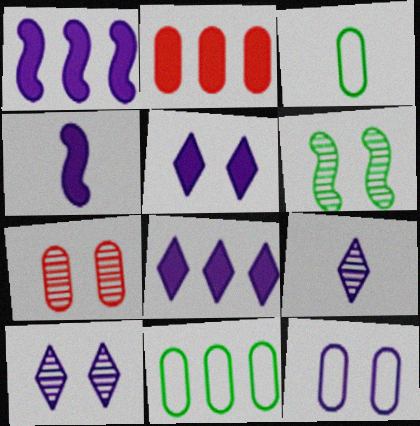[[1, 9, 12], 
[6, 7, 10]]